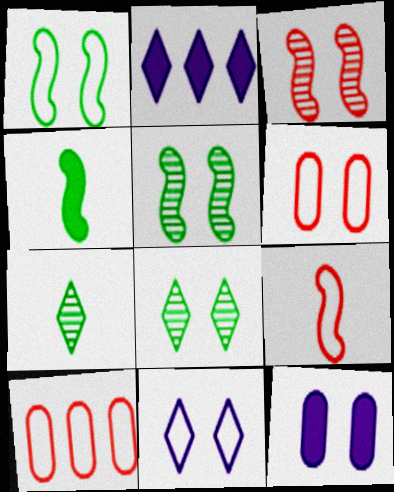[[1, 6, 11]]